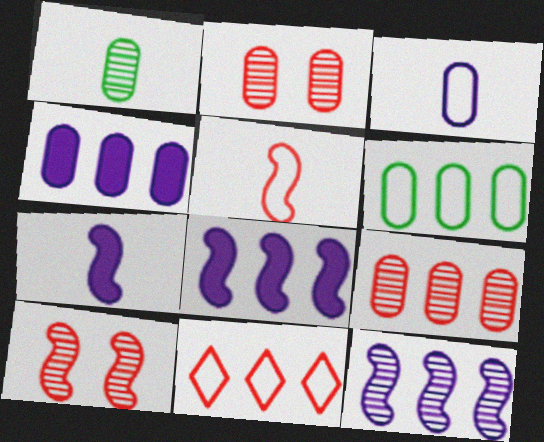[[4, 6, 9]]